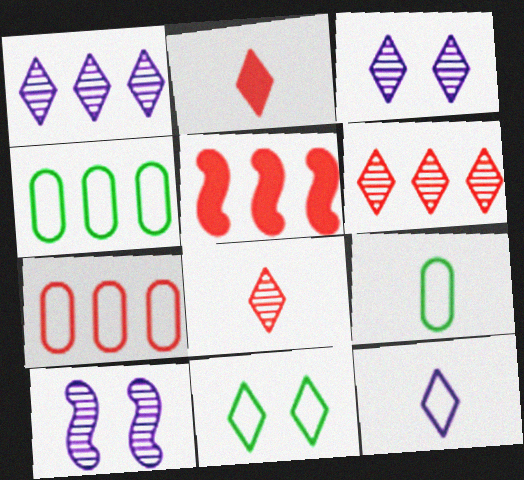[[1, 2, 11], 
[1, 4, 5], 
[2, 4, 10], 
[3, 5, 9], 
[5, 6, 7]]